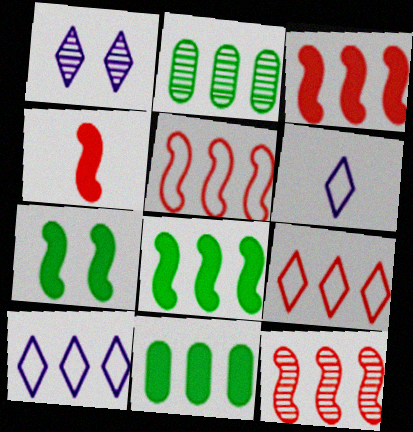[[2, 3, 10], 
[3, 5, 12], 
[10, 11, 12]]